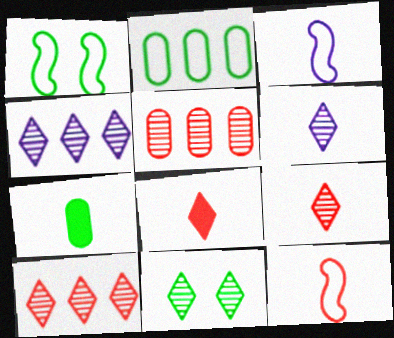[[3, 7, 9], 
[4, 9, 11], 
[6, 7, 12], 
[6, 10, 11]]